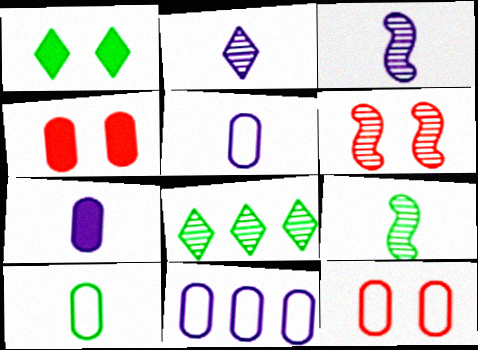[[10, 11, 12]]